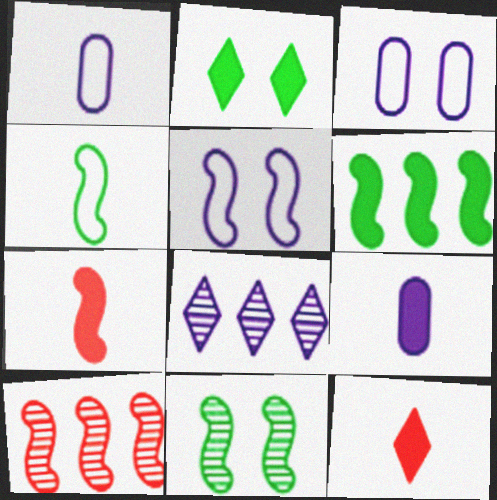[[1, 2, 10], 
[4, 6, 11], 
[5, 8, 9]]